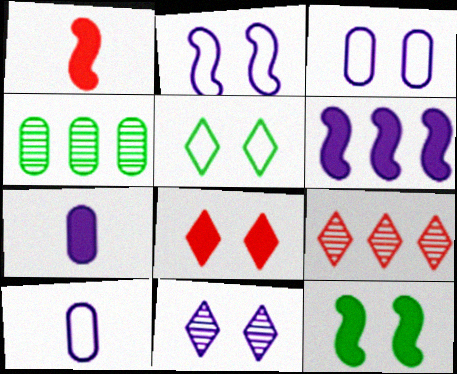[[1, 6, 12], 
[5, 8, 11], 
[6, 10, 11], 
[9, 10, 12]]